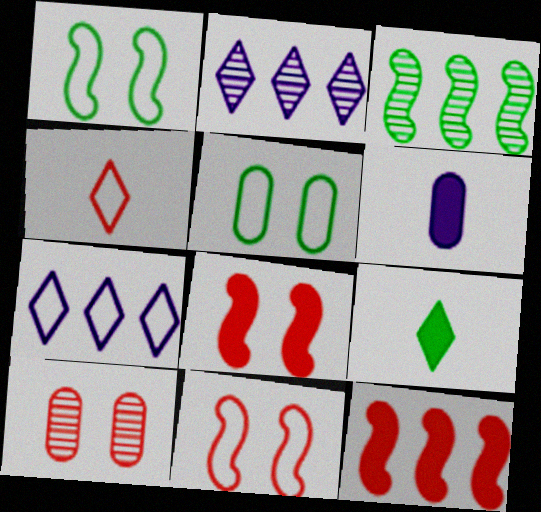[[3, 5, 9], 
[4, 10, 12]]